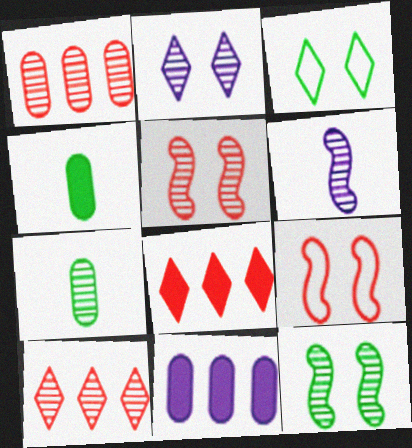[]